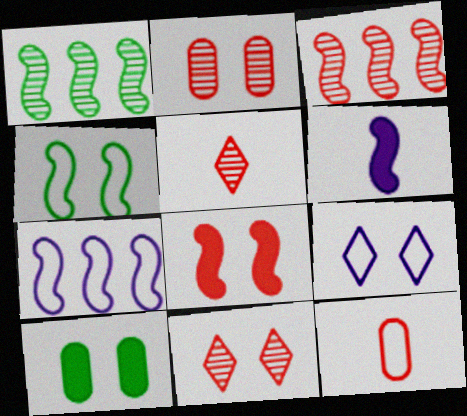[[2, 3, 5], 
[3, 4, 6], 
[5, 7, 10]]